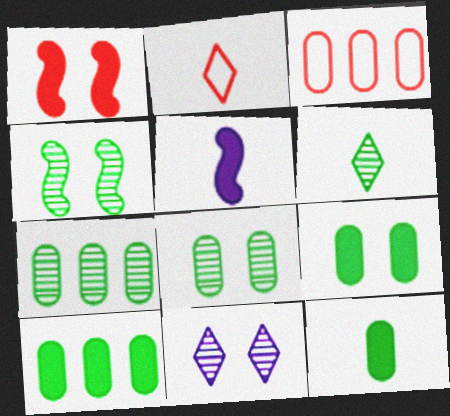[[4, 6, 7], 
[9, 10, 12]]